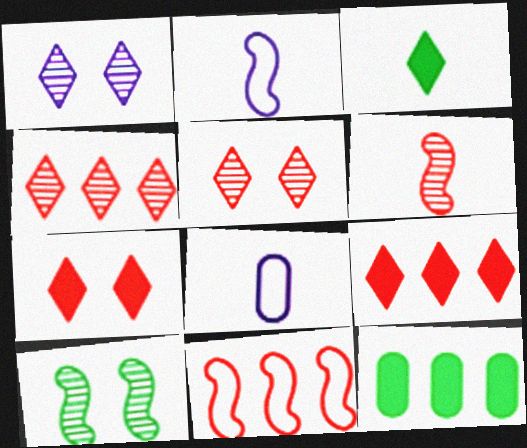[[2, 5, 12], 
[3, 6, 8], 
[8, 9, 10]]